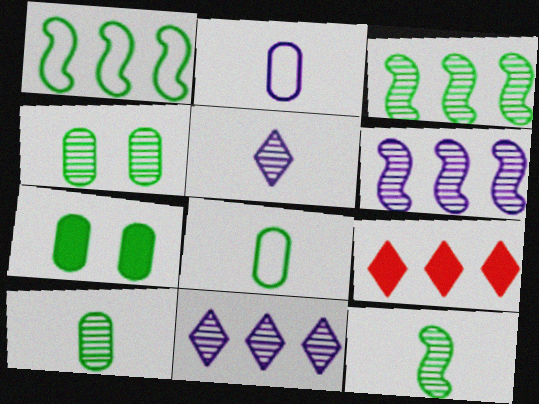[]